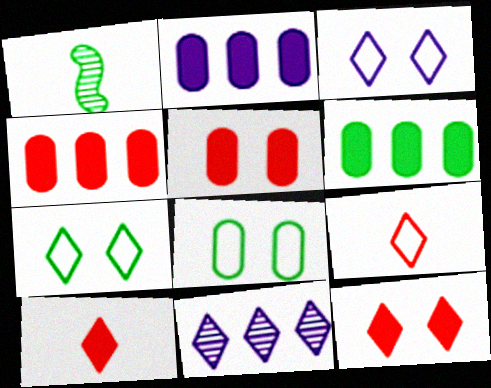[[1, 3, 4], 
[1, 6, 7], 
[2, 4, 6], 
[7, 10, 11]]